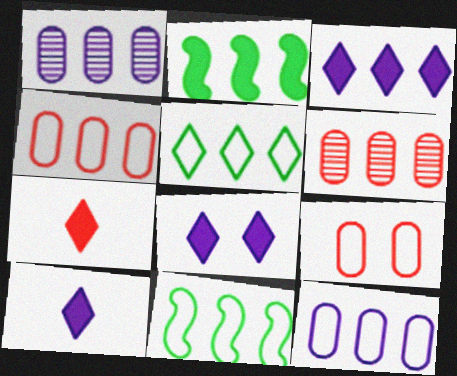[[3, 6, 11], 
[3, 8, 10]]